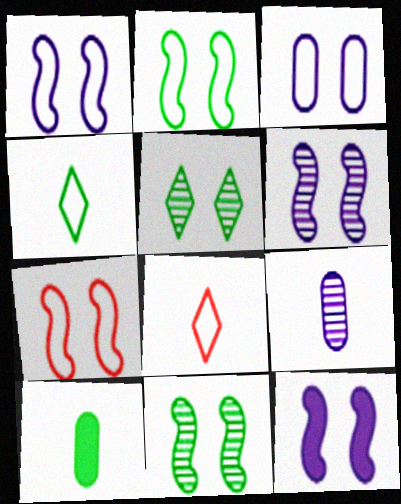[[1, 2, 7], 
[1, 6, 12], 
[7, 11, 12]]